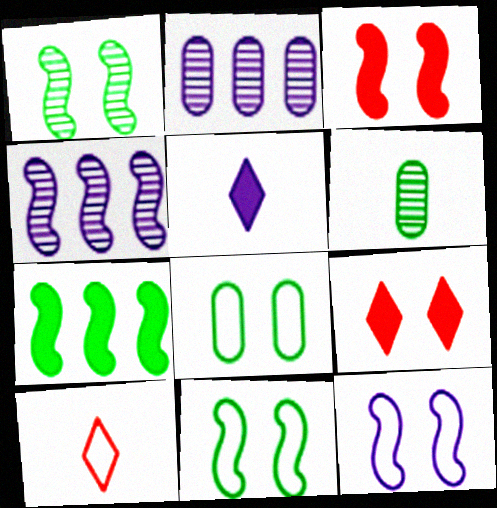[[1, 3, 12], 
[2, 5, 12]]